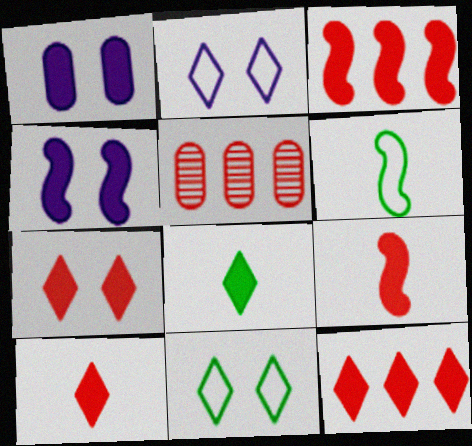[[1, 3, 8], 
[7, 10, 12]]